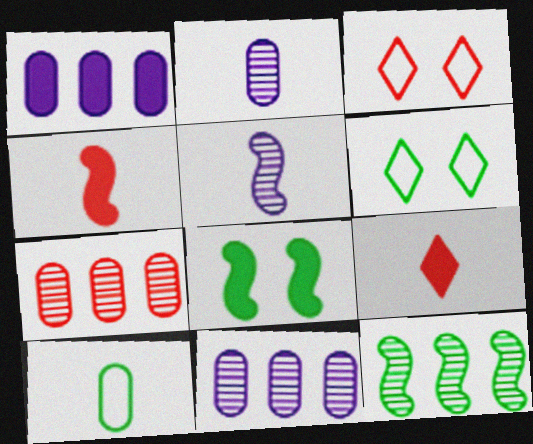[[1, 8, 9], 
[3, 4, 7], 
[4, 6, 11], 
[5, 9, 10]]